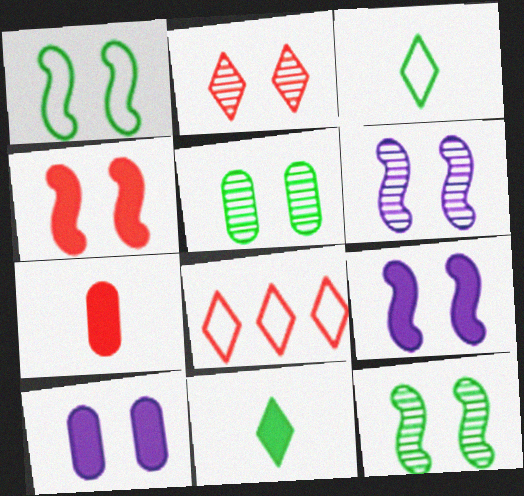[[1, 2, 10], 
[1, 4, 6], 
[2, 5, 6]]